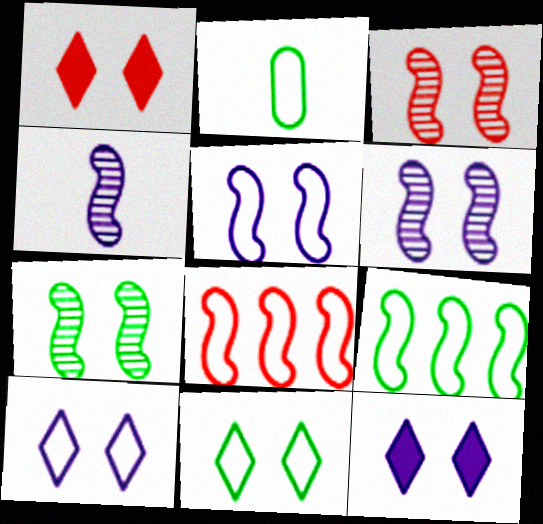[[2, 8, 10], 
[2, 9, 11], 
[3, 6, 7]]